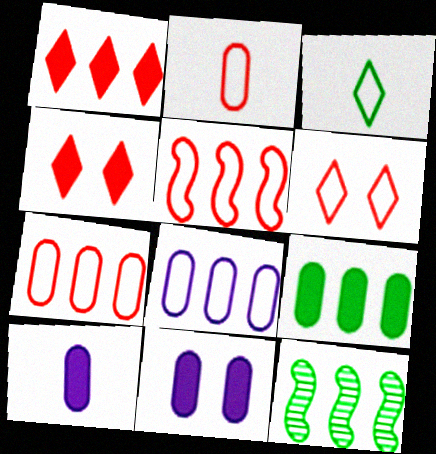[[1, 8, 12], 
[2, 5, 6], 
[6, 10, 12]]